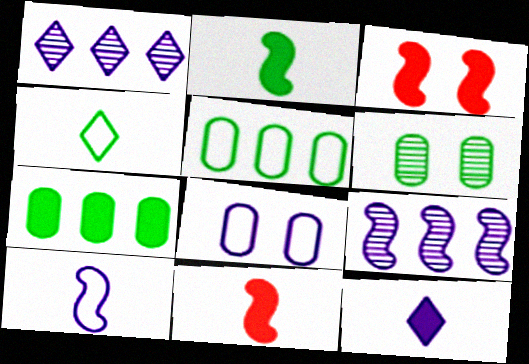[[3, 7, 12], 
[8, 9, 12]]